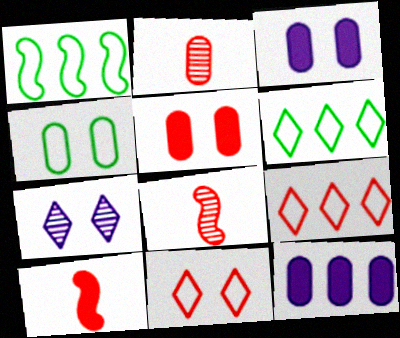[[2, 4, 12], 
[3, 6, 8], 
[5, 8, 9]]